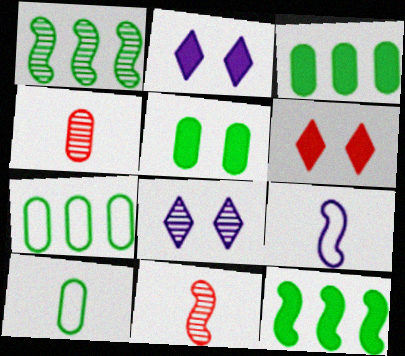[[1, 4, 8], 
[2, 7, 11]]